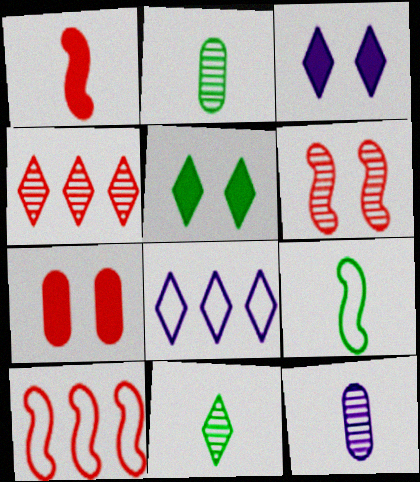[[1, 6, 10], 
[2, 3, 10], 
[5, 10, 12]]